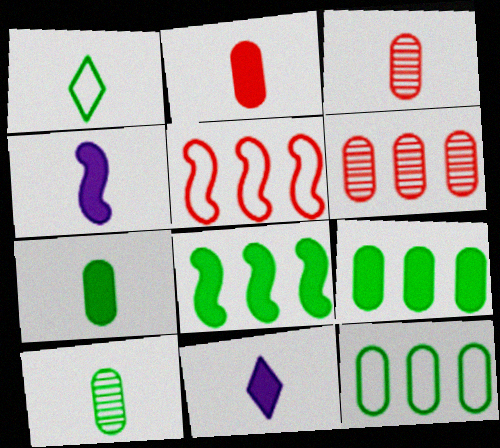[[1, 3, 4]]